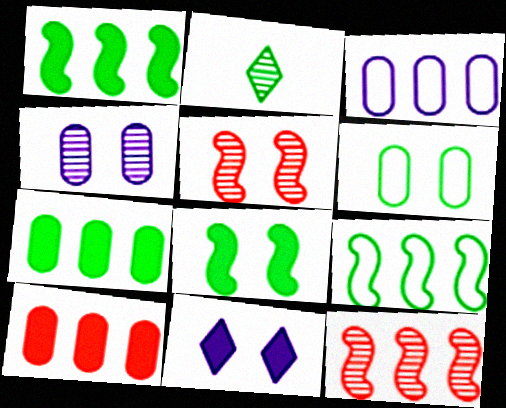[[1, 2, 6], 
[2, 4, 12], 
[5, 6, 11]]